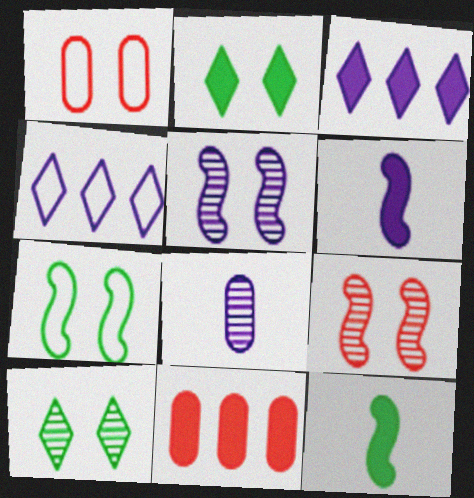[[1, 2, 5], 
[2, 6, 11]]